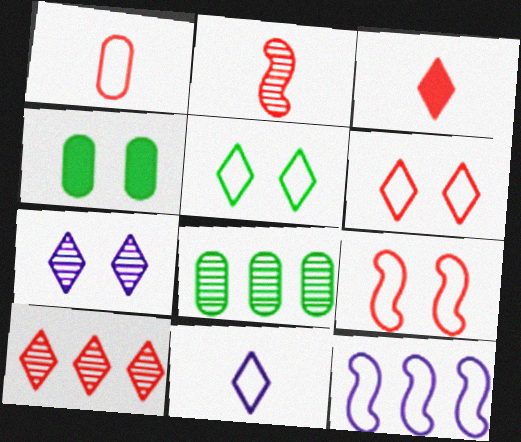[[1, 2, 3], 
[1, 5, 12], 
[2, 7, 8], 
[3, 6, 10], 
[4, 7, 9]]